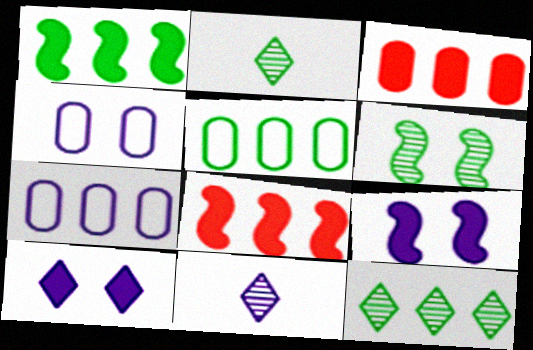[[1, 5, 12], 
[2, 4, 8], 
[7, 8, 12], 
[7, 9, 11]]